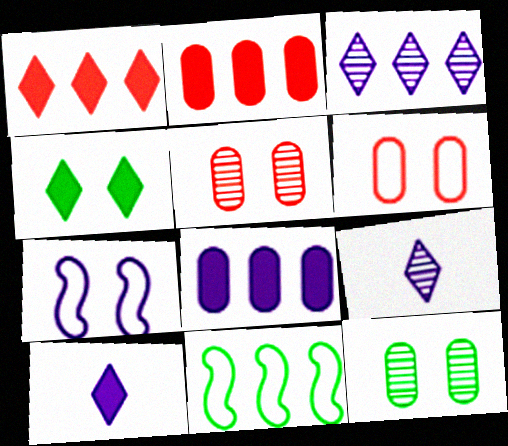[[1, 4, 10], 
[2, 3, 11], 
[4, 5, 7], 
[5, 10, 11], 
[7, 8, 9]]